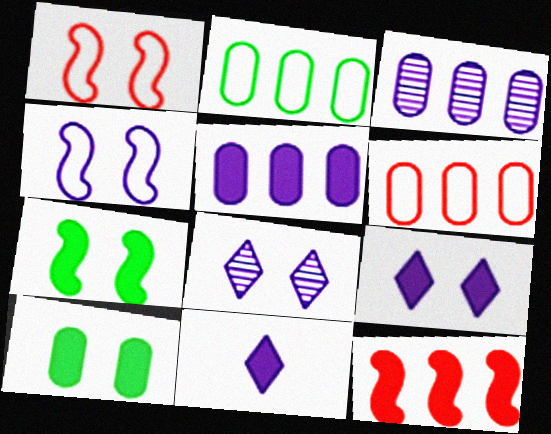[[1, 8, 10], 
[3, 4, 11], 
[10, 11, 12]]